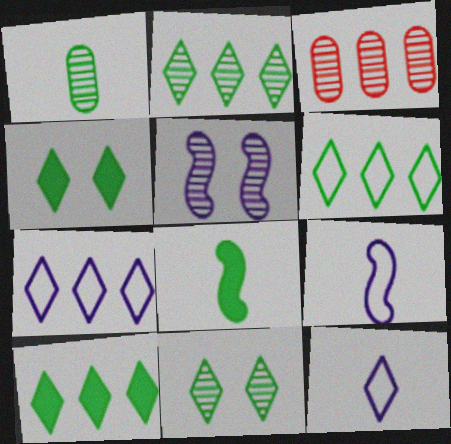[[2, 6, 10], 
[3, 4, 9]]